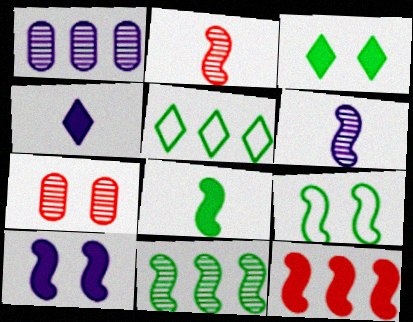[[1, 5, 12], 
[6, 9, 12], 
[8, 9, 11], 
[8, 10, 12]]